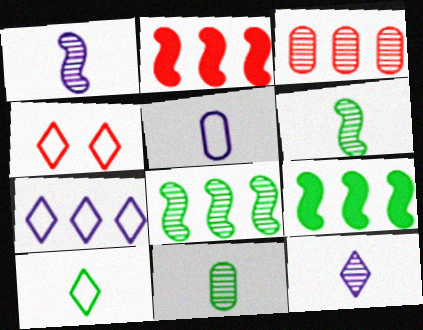[[3, 7, 9], 
[4, 7, 10]]